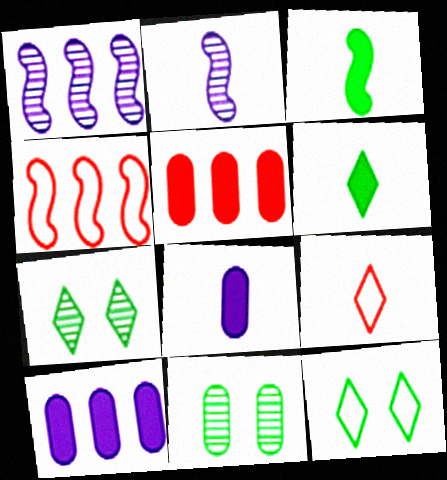[[2, 5, 12], 
[4, 7, 8]]